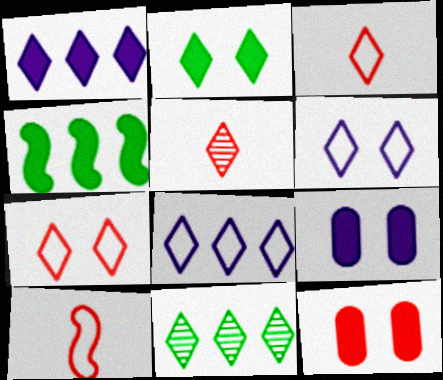[[2, 5, 8], 
[9, 10, 11]]